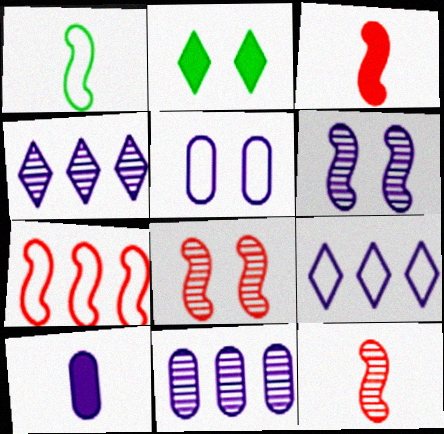[[2, 5, 8], 
[3, 7, 8], 
[5, 10, 11], 
[6, 9, 10]]